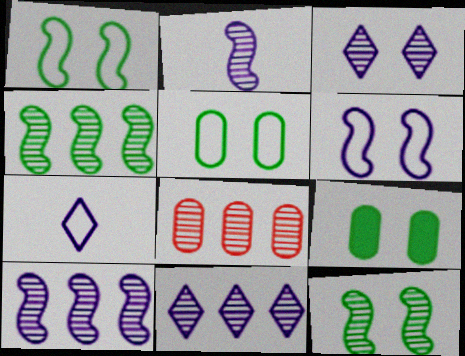[[4, 8, 11]]